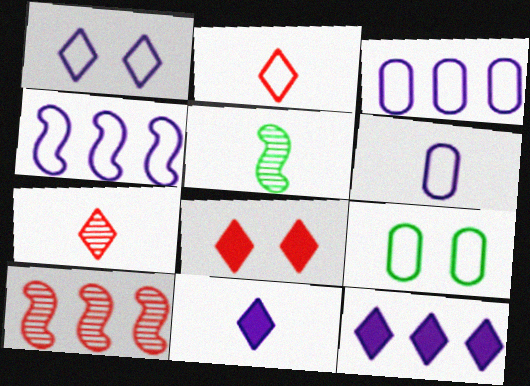[[1, 4, 6], 
[2, 4, 9], 
[3, 5, 8], 
[9, 10, 11]]